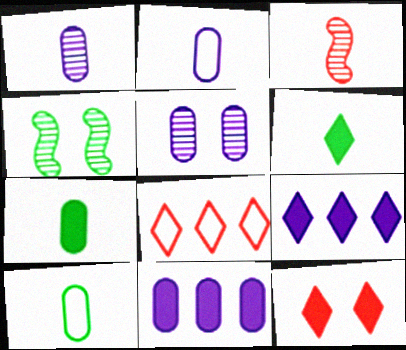[[2, 3, 6], 
[2, 5, 11], 
[6, 9, 12]]